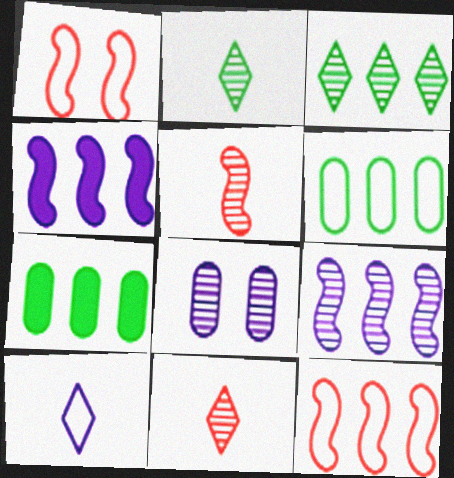[[1, 6, 10], 
[3, 5, 8], 
[4, 8, 10]]